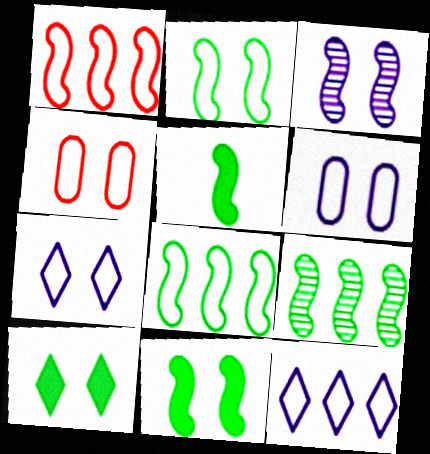[[1, 3, 5], 
[2, 4, 7], 
[2, 5, 9], 
[3, 4, 10]]